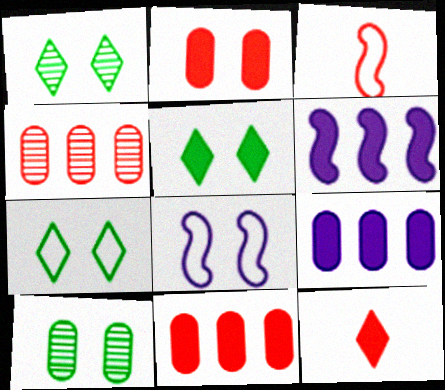[[1, 2, 8], 
[1, 3, 9], 
[1, 5, 7]]